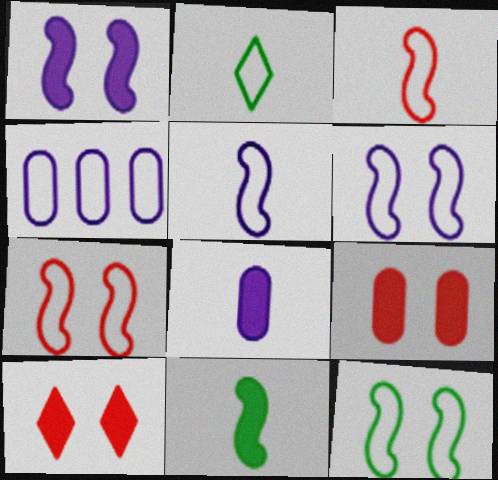[[2, 4, 7], 
[6, 7, 12]]